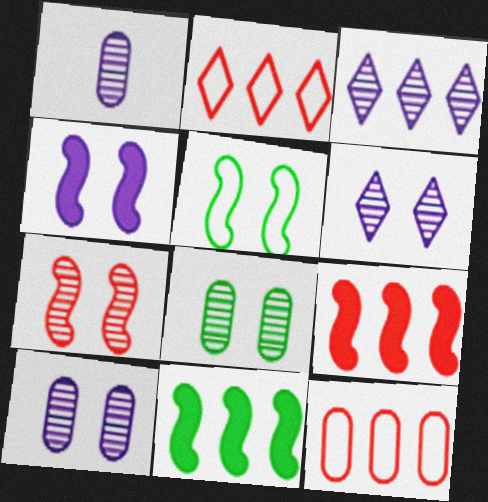[[3, 11, 12], 
[4, 5, 7], 
[6, 7, 8]]